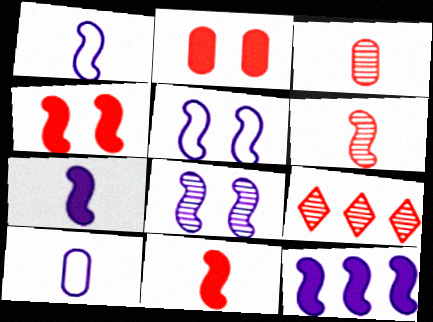[[1, 8, 12]]